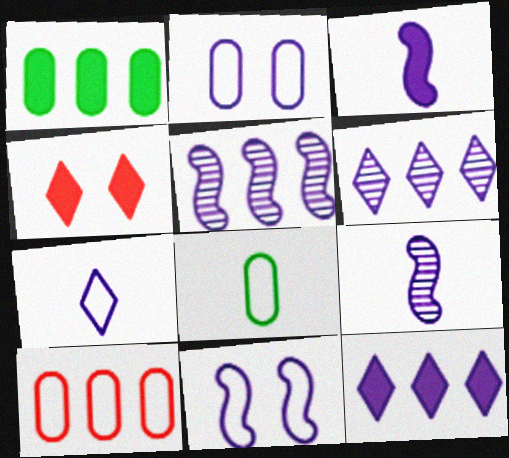[[1, 3, 4], 
[2, 3, 6], 
[2, 8, 10], 
[2, 9, 12], 
[3, 5, 11], 
[4, 5, 8]]